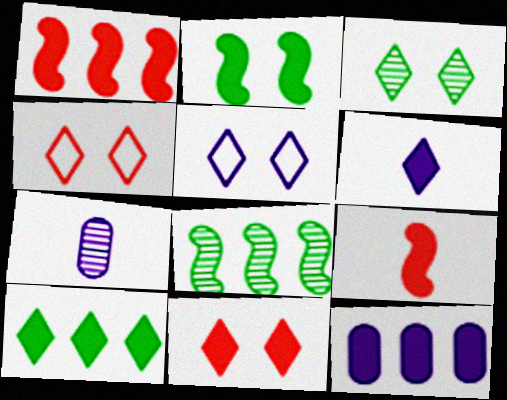[[1, 10, 12], 
[3, 5, 11], 
[6, 10, 11]]